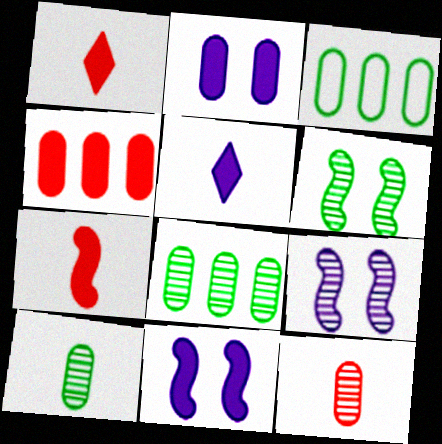[[1, 3, 9], 
[2, 3, 12]]